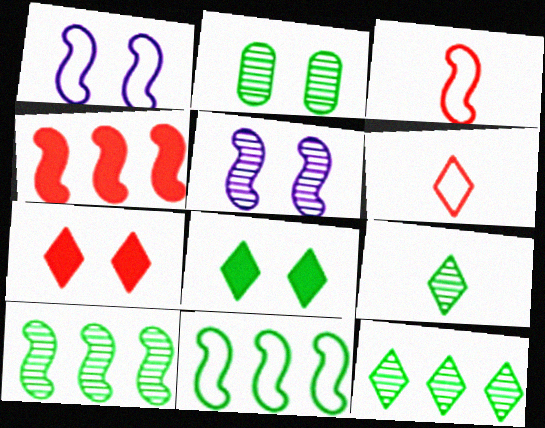[[1, 2, 7], 
[1, 3, 11], 
[2, 9, 10]]